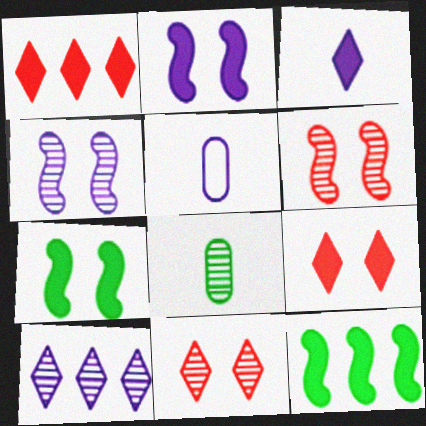[[2, 5, 10], 
[5, 11, 12], 
[6, 8, 10]]